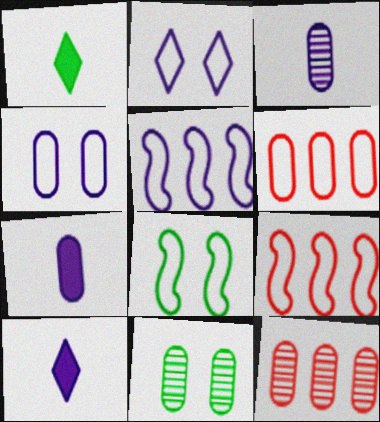[[3, 11, 12], 
[6, 7, 11], 
[8, 10, 12], 
[9, 10, 11]]